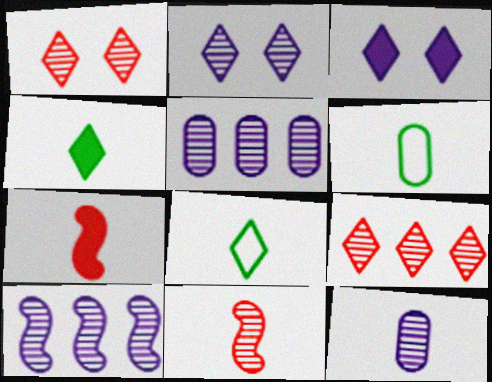[[2, 10, 12], 
[3, 8, 9], 
[7, 8, 12]]